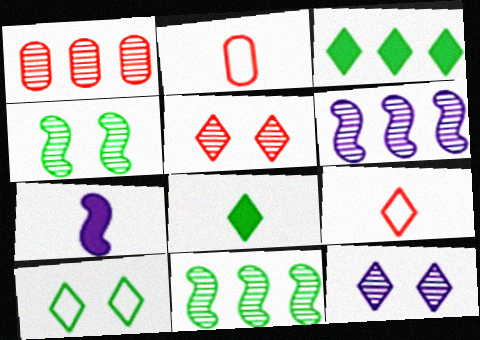[[1, 7, 10], 
[3, 9, 12]]